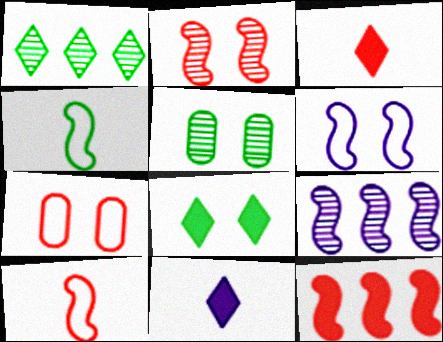[[2, 10, 12]]